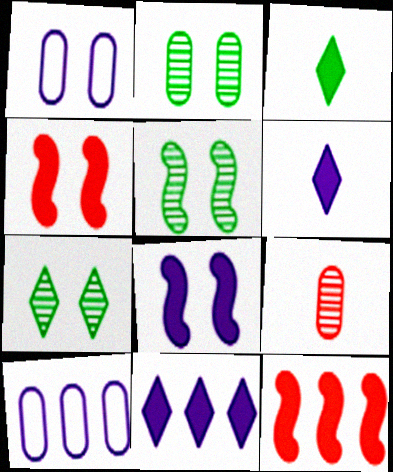[[1, 4, 7], 
[2, 5, 7]]